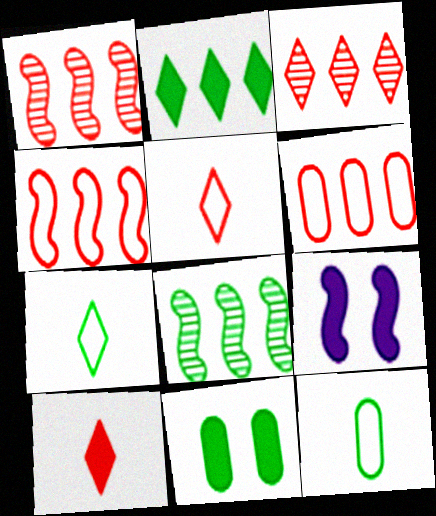[[3, 9, 12], 
[7, 8, 11]]